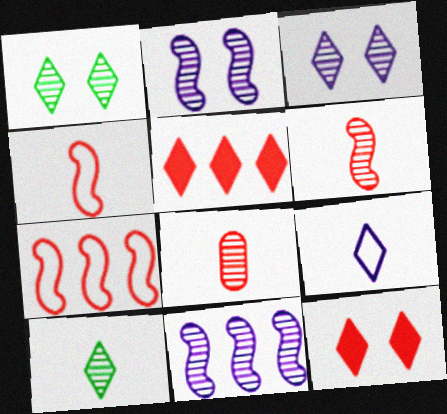[[1, 5, 9], 
[1, 8, 11], 
[7, 8, 12]]